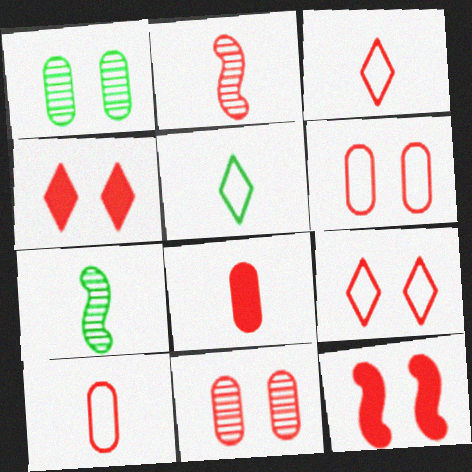[[2, 3, 8], 
[9, 11, 12]]